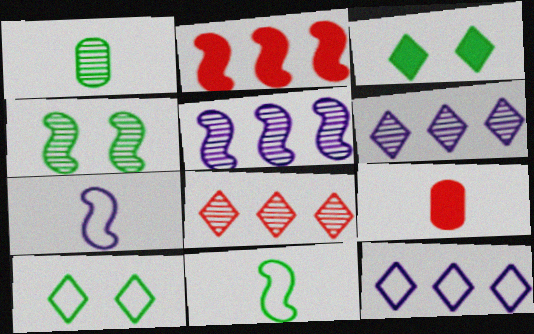[[2, 4, 7], 
[4, 9, 12], 
[5, 9, 10]]